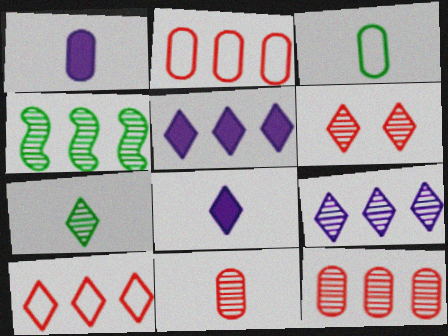[[1, 3, 11], 
[2, 4, 5], 
[4, 9, 12], 
[6, 7, 9]]